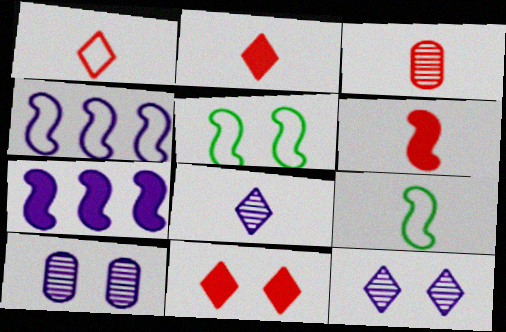[[1, 3, 6], 
[5, 10, 11]]